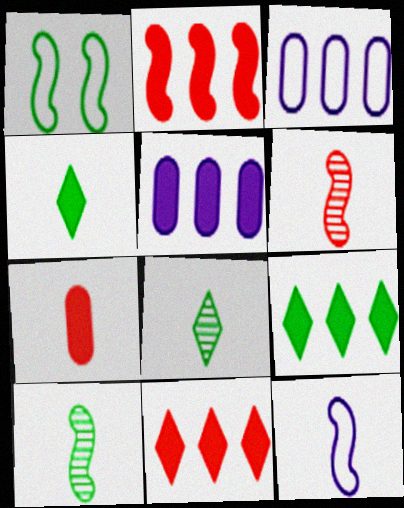[[2, 5, 9], 
[7, 8, 12]]